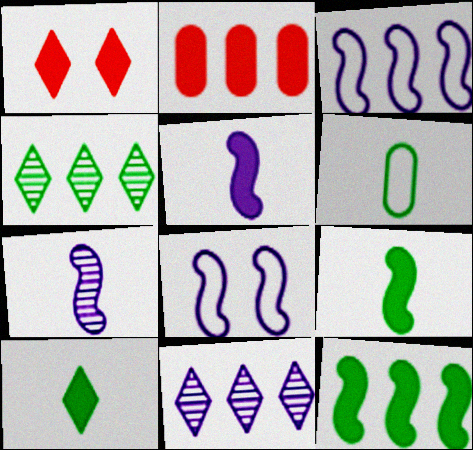[[2, 3, 4]]